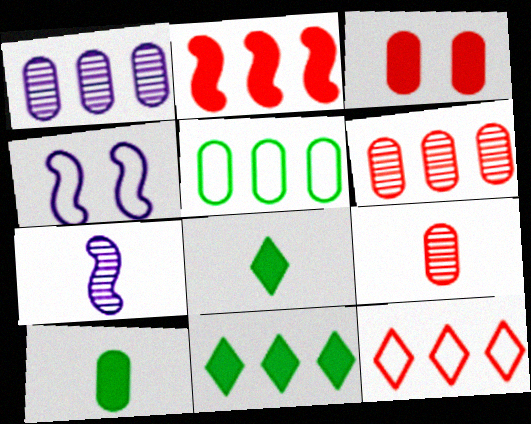[[2, 6, 12], 
[4, 6, 8], 
[4, 9, 11]]